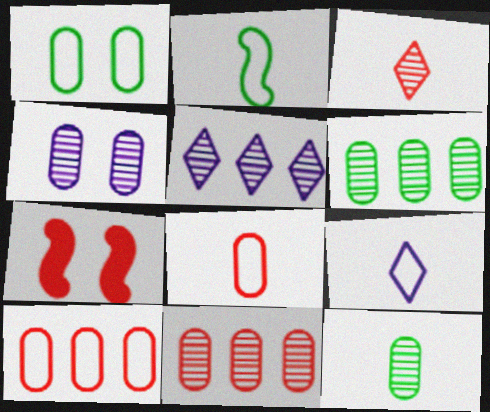[[2, 8, 9], 
[3, 7, 10], 
[4, 11, 12], 
[6, 7, 9]]